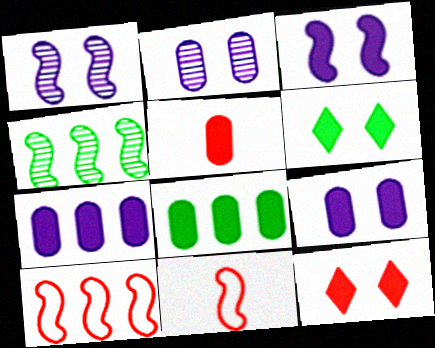[[3, 4, 11], 
[5, 8, 9]]